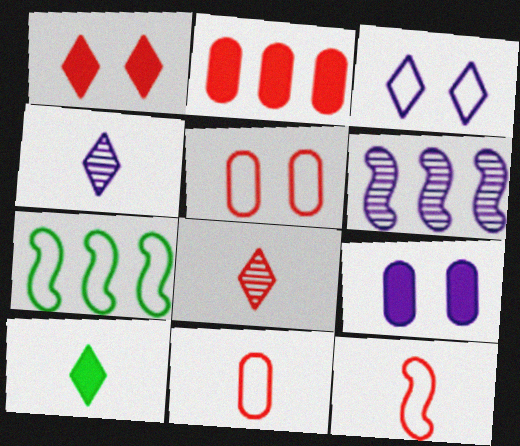[[3, 7, 11], 
[5, 6, 10], 
[7, 8, 9]]